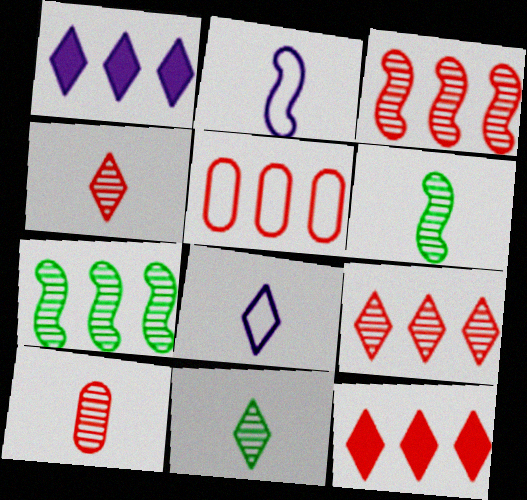[[1, 5, 7], 
[3, 5, 12]]